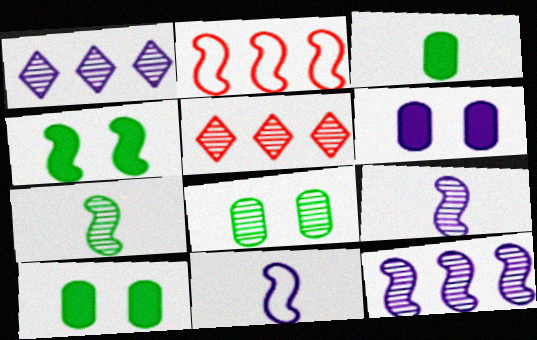[[1, 6, 11], 
[2, 4, 9], 
[5, 8, 9], 
[5, 10, 11]]